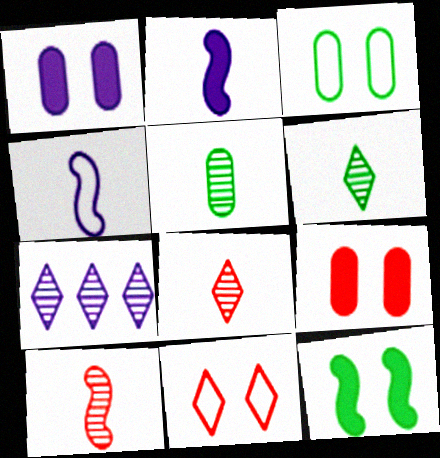[[1, 4, 7]]